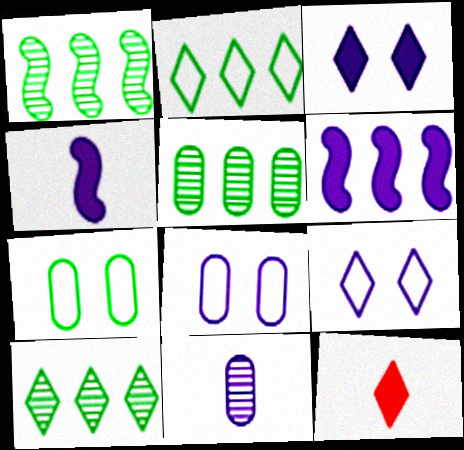[[1, 5, 10], 
[1, 8, 12], 
[6, 9, 11], 
[9, 10, 12]]